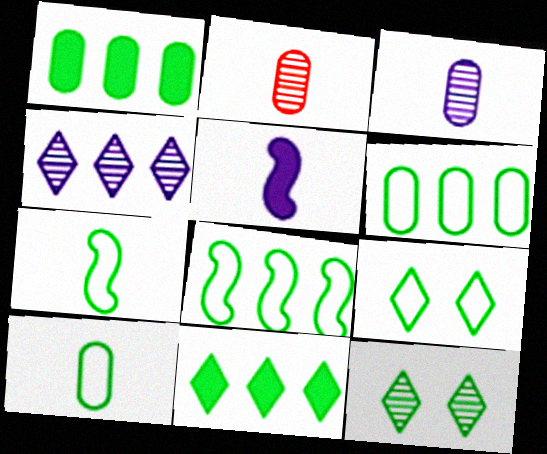[[1, 7, 12], 
[6, 7, 9], 
[8, 9, 10]]